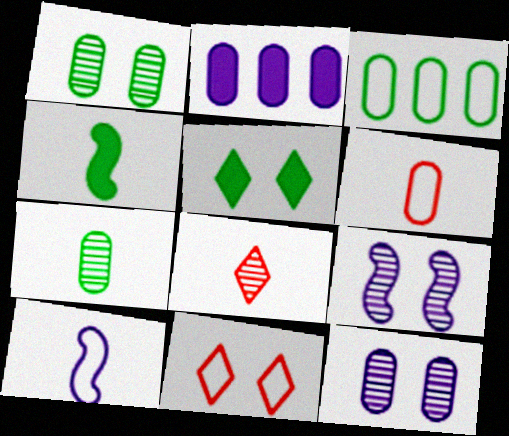[[1, 2, 6], 
[3, 10, 11]]